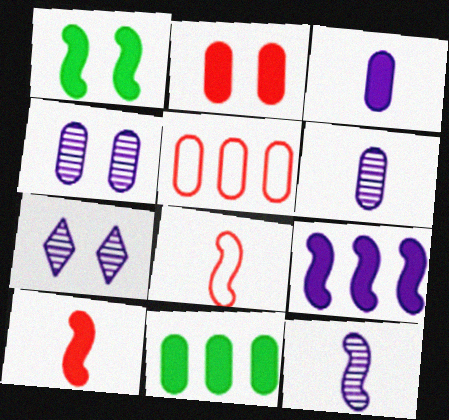[[1, 9, 10], 
[2, 3, 11], 
[7, 8, 11]]